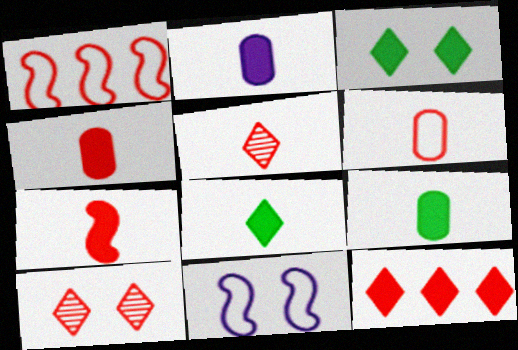[[1, 4, 10], 
[2, 4, 9], 
[2, 7, 8], 
[5, 6, 7]]